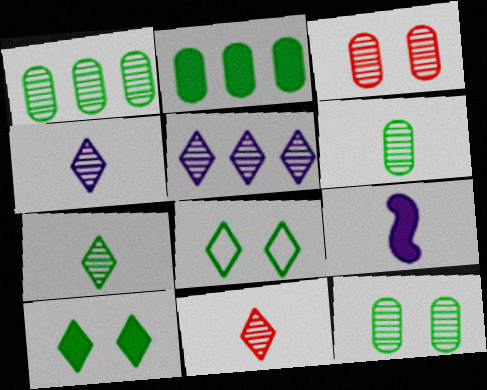[[1, 6, 12], 
[4, 7, 11]]